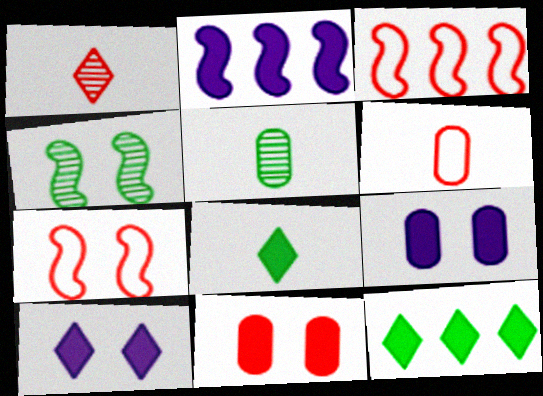[[1, 3, 11], 
[2, 8, 11], 
[3, 5, 10]]